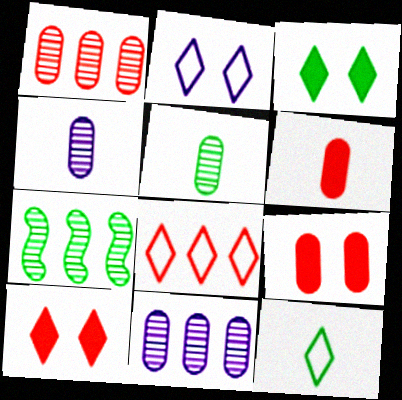[[2, 6, 7], 
[2, 8, 12]]